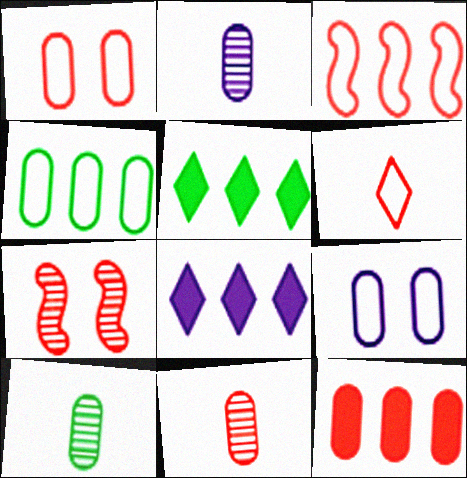[[1, 3, 6], 
[1, 11, 12], 
[2, 10, 11], 
[6, 7, 12], 
[9, 10, 12]]